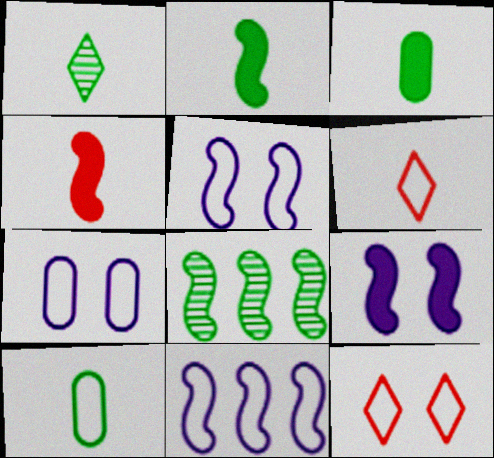[[1, 2, 10], 
[4, 5, 8], 
[10, 11, 12]]